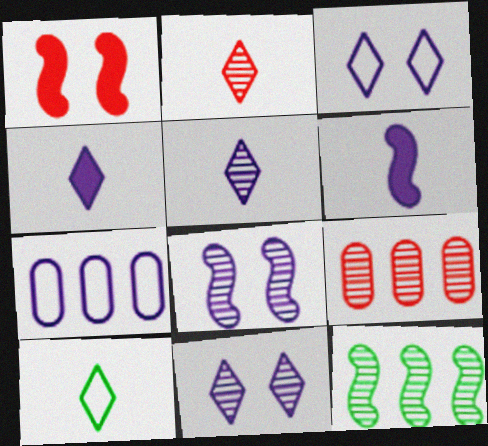[[2, 4, 10], 
[4, 7, 8], 
[6, 7, 11]]